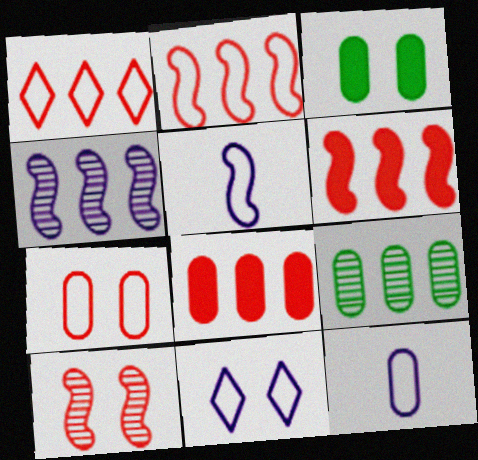[[3, 10, 11]]